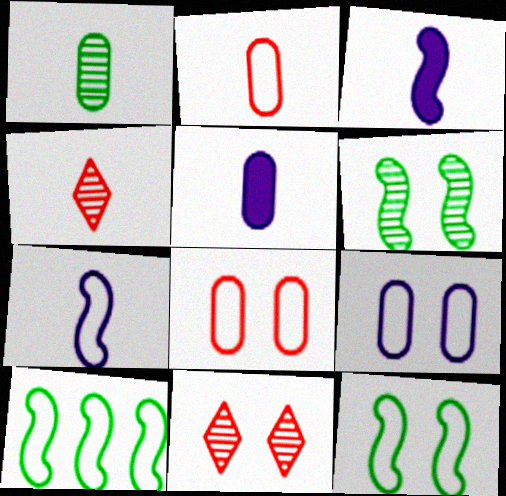[[1, 2, 5], 
[5, 10, 11]]